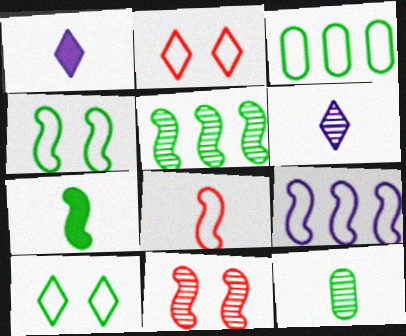[[1, 3, 11], 
[1, 8, 12], 
[4, 5, 7], 
[4, 8, 9], 
[7, 9, 11]]